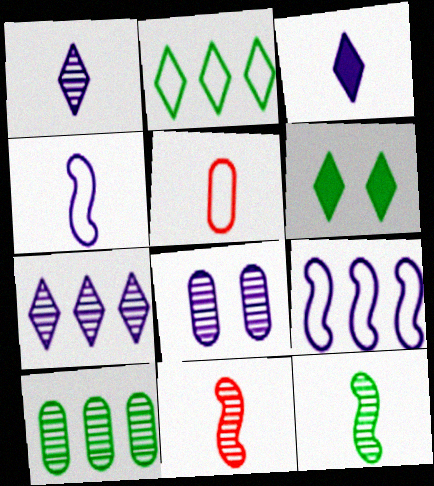[[3, 5, 12], 
[3, 8, 9]]